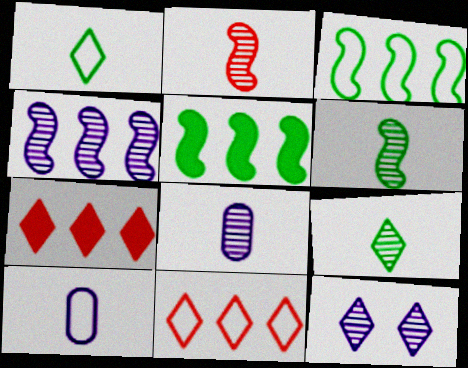[[1, 7, 12], 
[2, 8, 9], 
[4, 8, 12]]